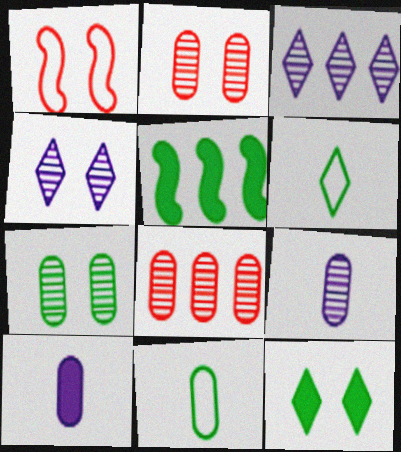[[5, 6, 7], 
[7, 8, 9]]